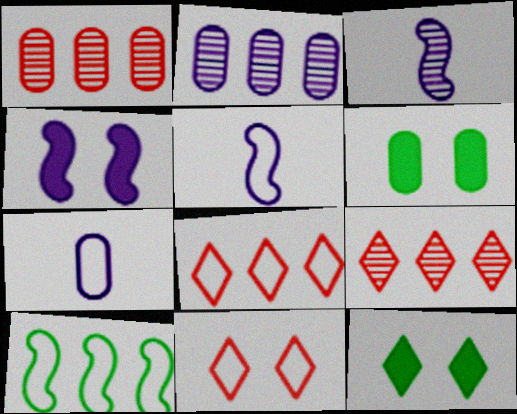[[1, 5, 12], 
[1, 6, 7], 
[3, 6, 8], 
[5, 6, 9], 
[7, 10, 11]]